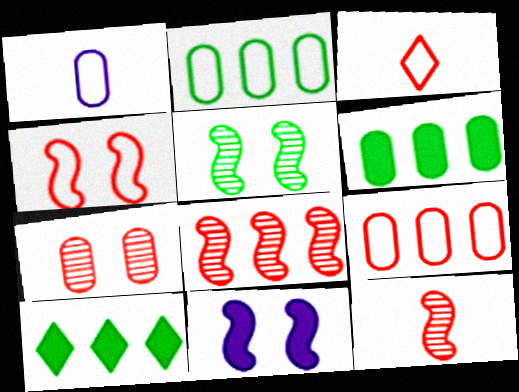[[1, 6, 7], 
[3, 4, 9], 
[4, 5, 11]]